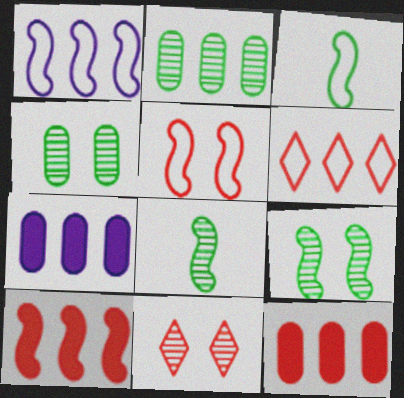[[1, 3, 5], 
[3, 7, 11]]